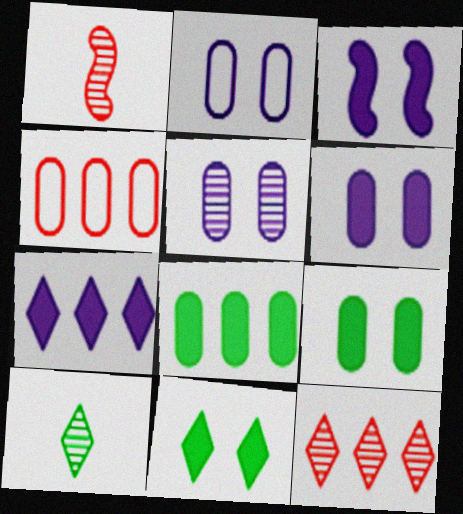[[2, 5, 6], 
[3, 4, 10]]